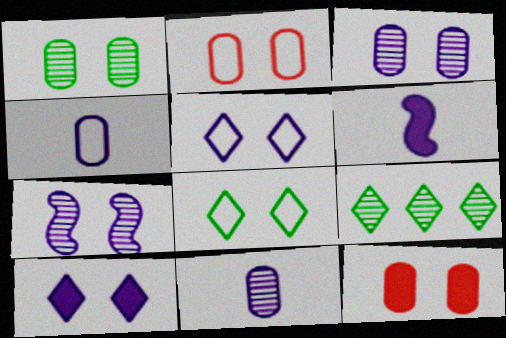[[2, 6, 9], 
[7, 8, 12]]